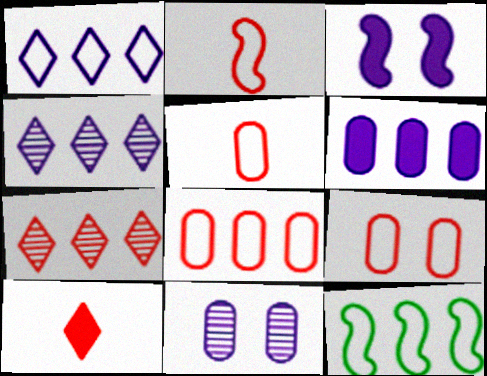[[1, 8, 12], 
[5, 8, 9], 
[6, 7, 12], 
[10, 11, 12]]